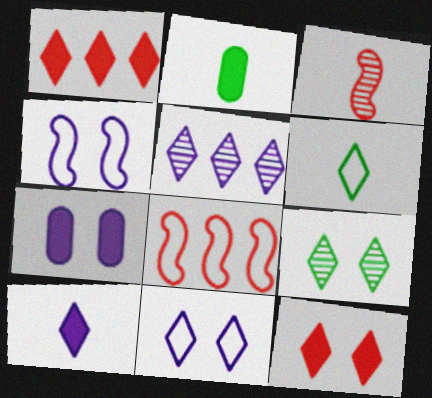[[5, 6, 12], 
[5, 10, 11], 
[9, 11, 12]]